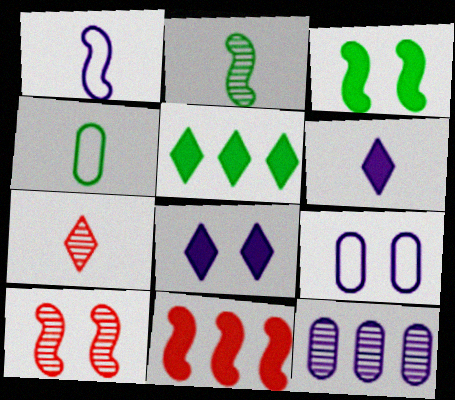[[1, 8, 12]]